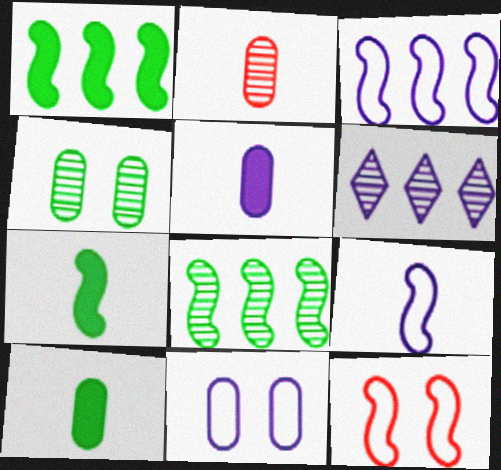[[6, 10, 12]]